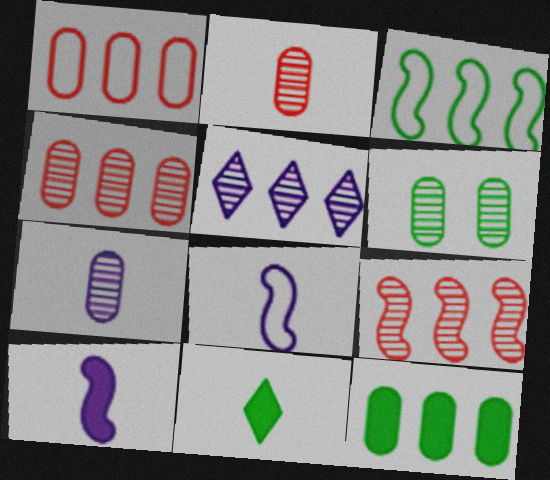[[2, 8, 11], 
[3, 6, 11], 
[4, 6, 7]]